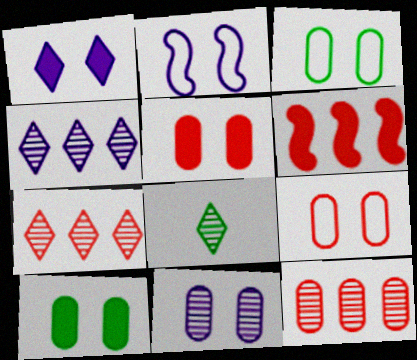[[1, 2, 11], 
[3, 5, 11], 
[9, 10, 11]]